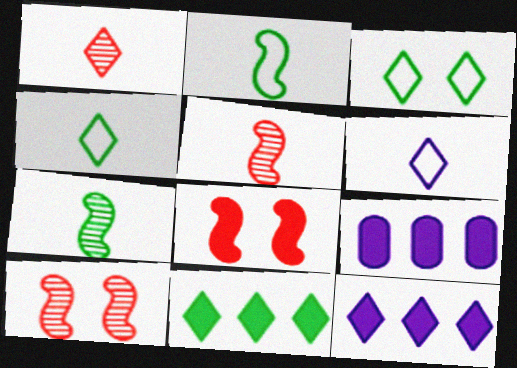[[1, 3, 12], 
[3, 5, 9], 
[4, 9, 10]]